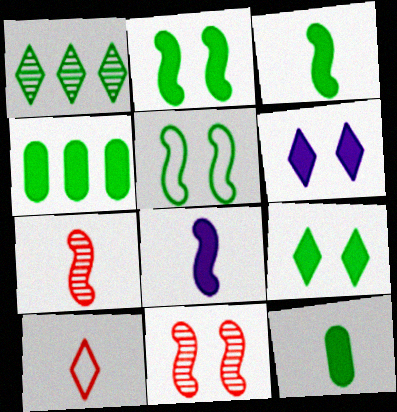[[1, 5, 12], 
[1, 6, 10], 
[3, 4, 9]]